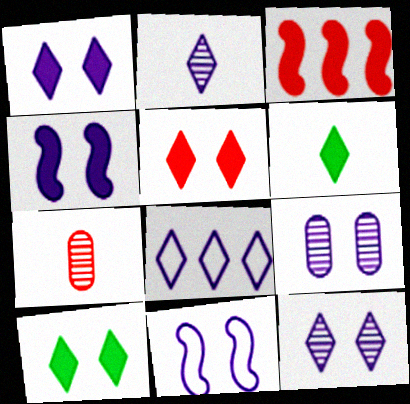[[1, 2, 8], 
[1, 5, 10], 
[1, 9, 11]]